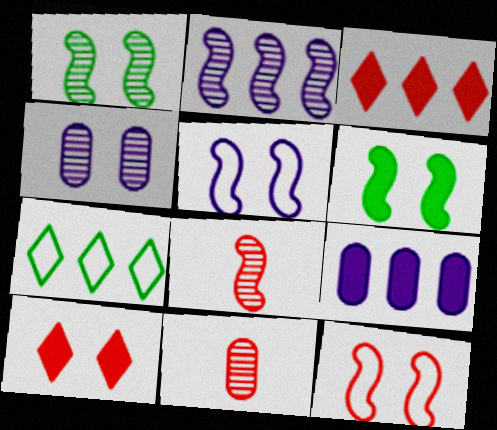[[1, 2, 8], 
[3, 11, 12]]